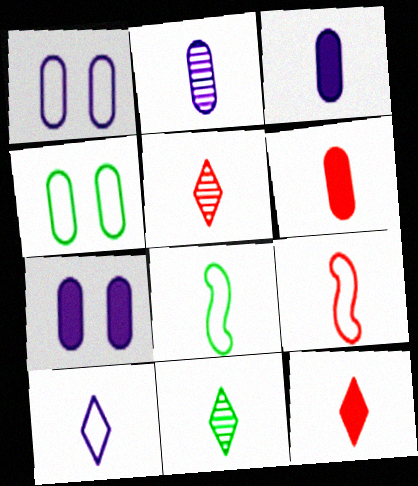[[2, 8, 12], 
[3, 5, 8], 
[3, 9, 11], 
[5, 6, 9], 
[10, 11, 12]]